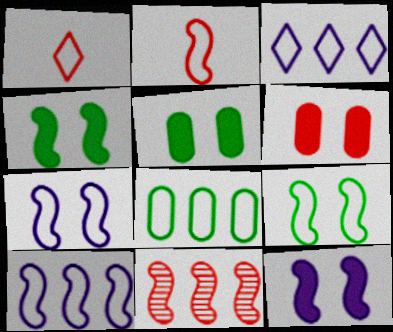[[1, 6, 11], 
[1, 7, 8], 
[2, 9, 10]]